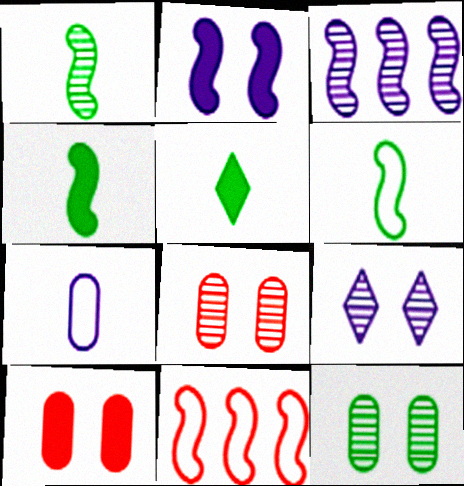[[1, 2, 11], 
[1, 4, 6]]